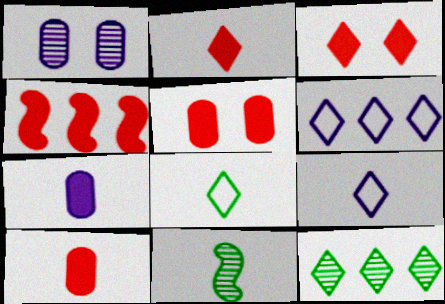[[1, 4, 8], 
[2, 4, 5], 
[3, 4, 10], 
[3, 9, 12], 
[5, 6, 11], 
[9, 10, 11]]